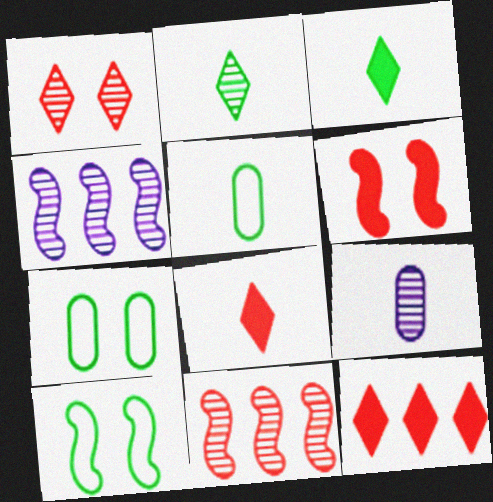[[4, 7, 8], 
[9, 10, 12]]